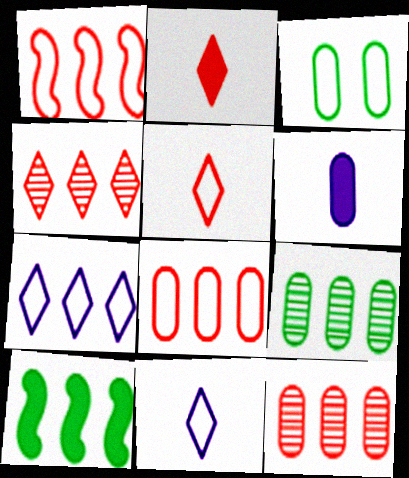[[1, 3, 11], 
[3, 6, 12], 
[7, 10, 12]]